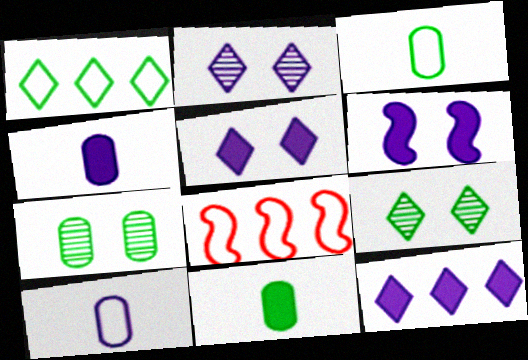[[2, 8, 11], 
[4, 6, 12], 
[4, 8, 9]]